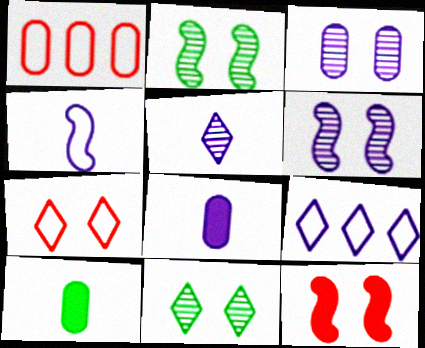[[1, 3, 10], 
[4, 5, 8], 
[6, 8, 9]]